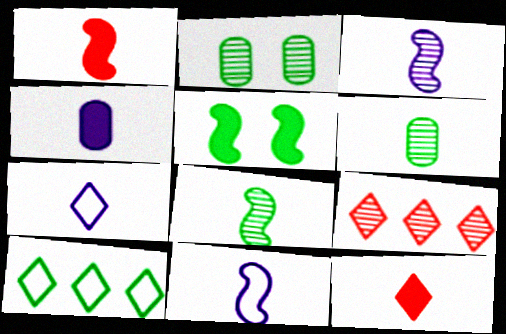[[1, 6, 7], 
[1, 8, 11], 
[2, 3, 9], 
[3, 4, 7], 
[5, 6, 10], 
[6, 11, 12]]